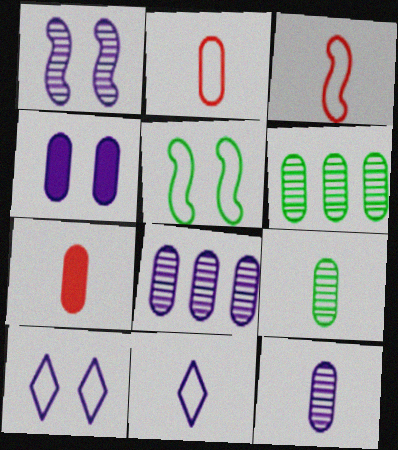[[1, 4, 10], 
[2, 4, 6]]